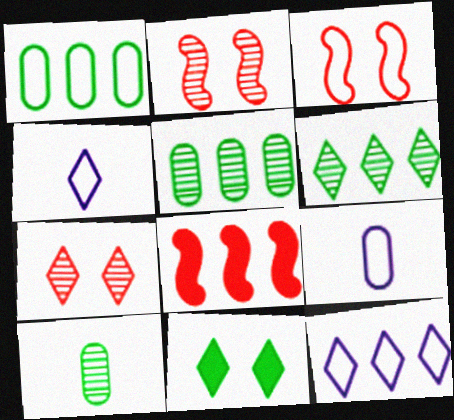[[1, 3, 4], 
[5, 8, 12]]